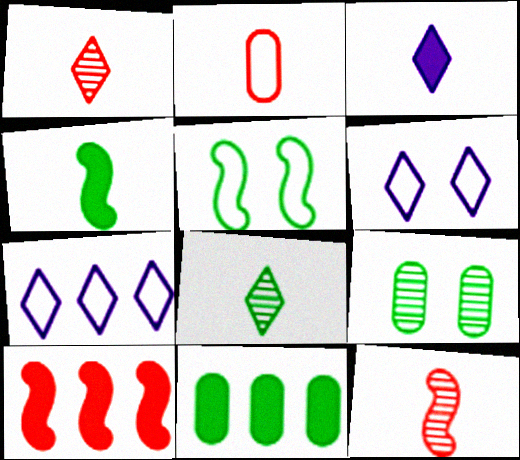[[2, 5, 7], 
[5, 8, 11], 
[6, 11, 12]]